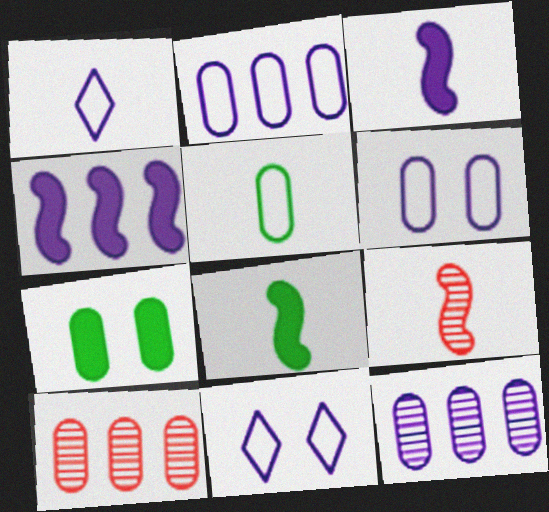[[3, 11, 12], 
[8, 10, 11]]